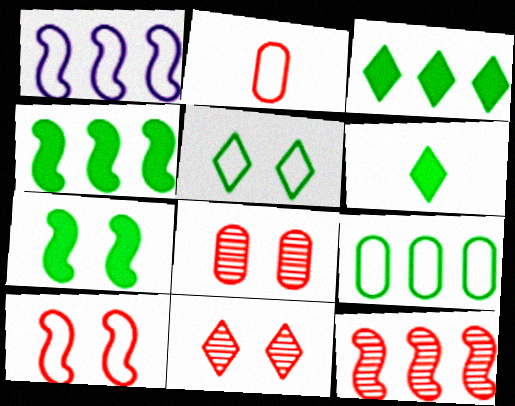[[1, 2, 5], 
[1, 4, 12], 
[1, 6, 8]]